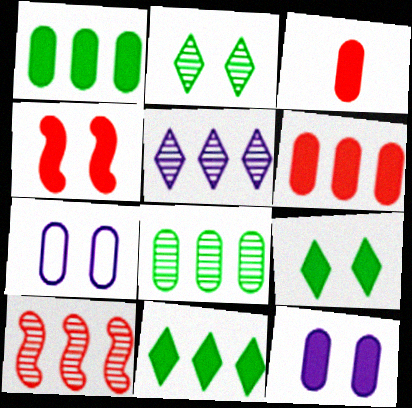[[1, 3, 12], 
[2, 4, 7], 
[3, 7, 8], 
[4, 9, 12], 
[5, 8, 10]]